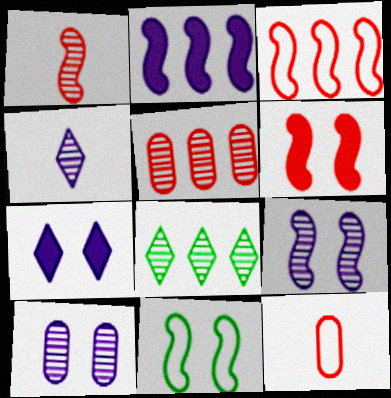[[1, 2, 11], 
[1, 3, 6], 
[1, 8, 10], 
[6, 9, 11]]